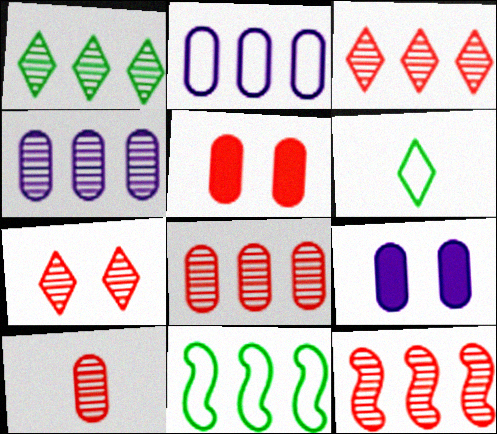[[1, 4, 12], 
[3, 8, 12], 
[6, 9, 12], 
[7, 10, 12]]